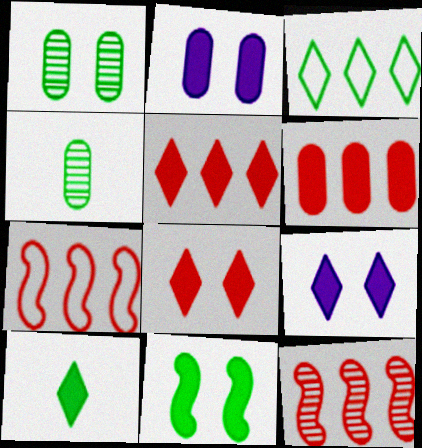[[2, 8, 11], 
[3, 4, 11], 
[4, 7, 9], 
[5, 9, 10]]